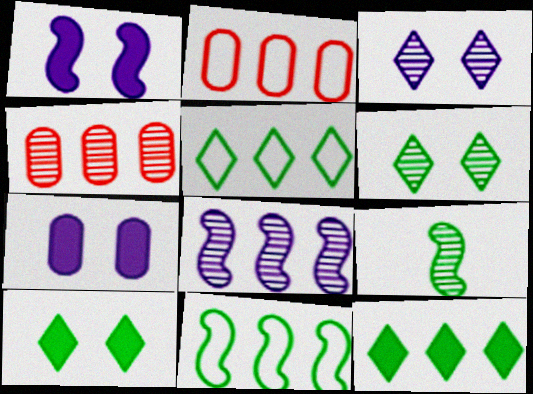[[2, 8, 12], 
[3, 4, 9]]